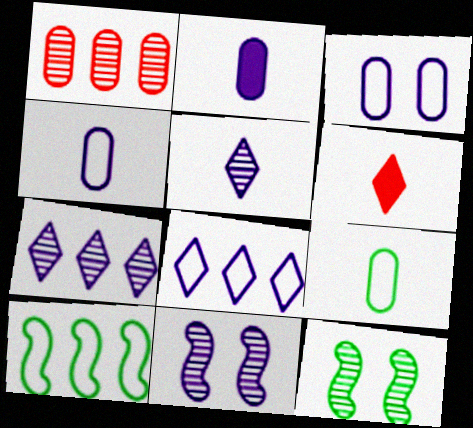[[1, 5, 12], 
[2, 8, 11]]